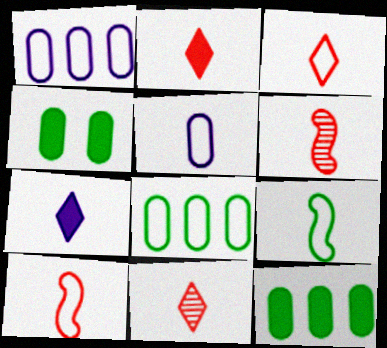[[2, 3, 11], 
[3, 5, 9]]